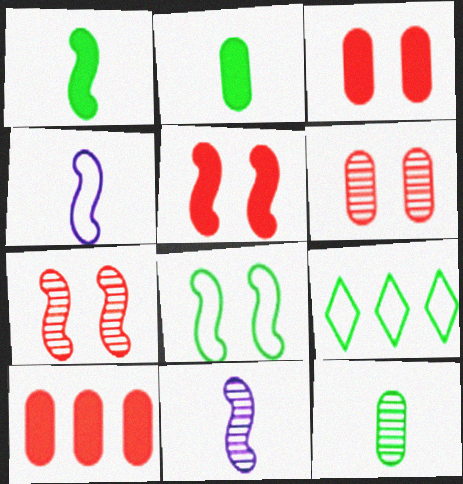[[3, 9, 11]]